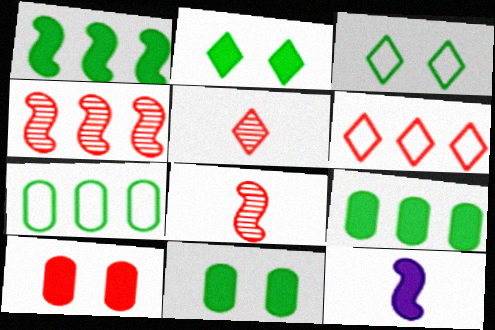[[6, 8, 10]]